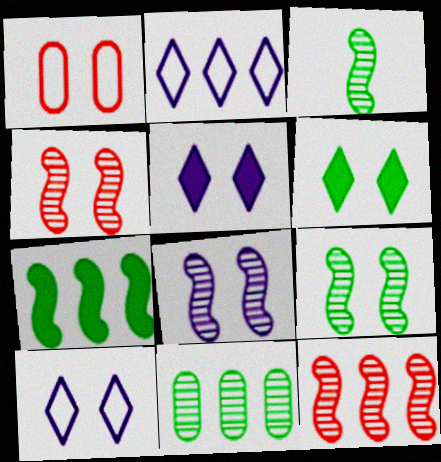[[1, 5, 9], 
[1, 6, 8], 
[3, 8, 12], 
[4, 8, 9]]